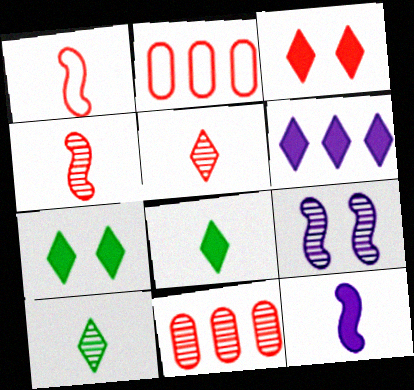[[1, 3, 11], 
[2, 3, 4], 
[2, 8, 9], 
[3, 6, 8], 
[9, 10, 11]]